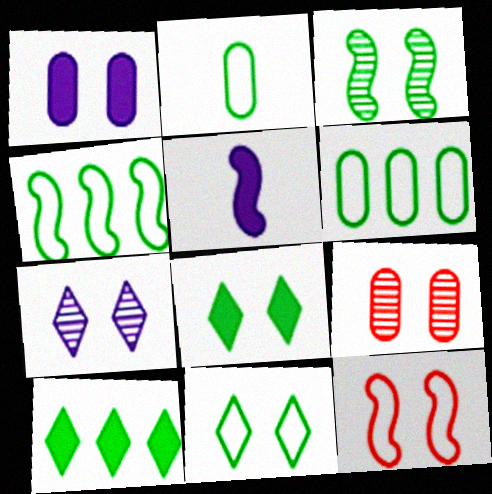[[2, 3, 10], 
[2, 4, 11], 
[3, 7, 9]]